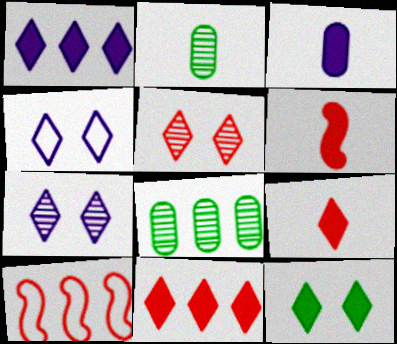[[1, 8, 10], 
[1, 9, 12], 
[4, 5, 12], 
[4, 6, 8]]